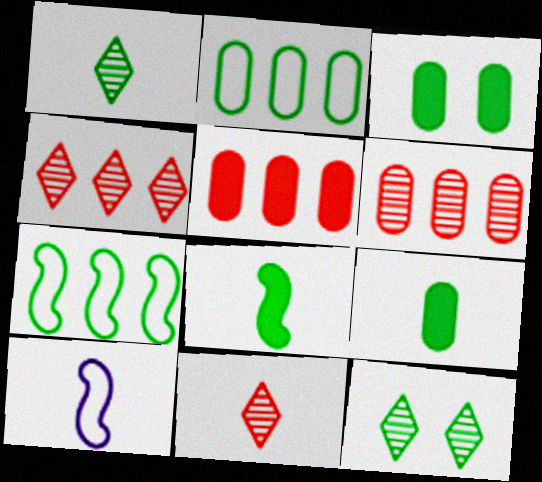[[1, 3, 7], 
[2, 8, 12], 
[3, 4, 10], 
[5, 10, 12], 
[7, 9, 12], 
[9, 10, 11]]